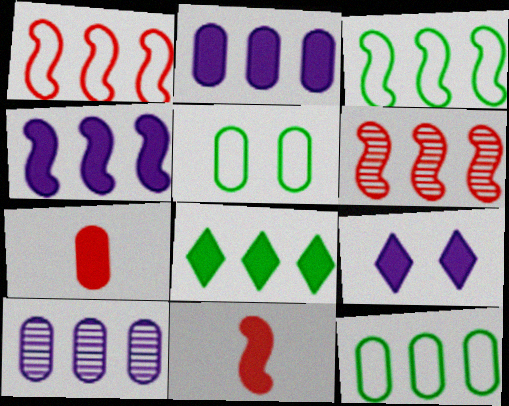[[1, 8, 10], 
[3, 4, 6], 
[5, 7, 10]]